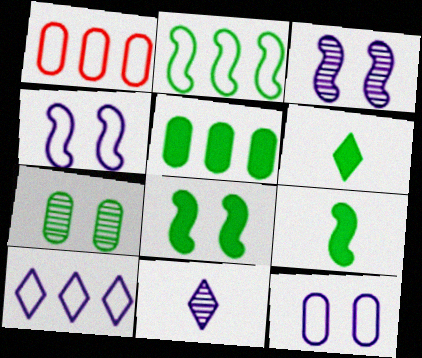[[1, 2, 10], 
[1, 3, 6], 
[1, 8, 11], 
[2, 6, 7], 
[5, 6, 8]]